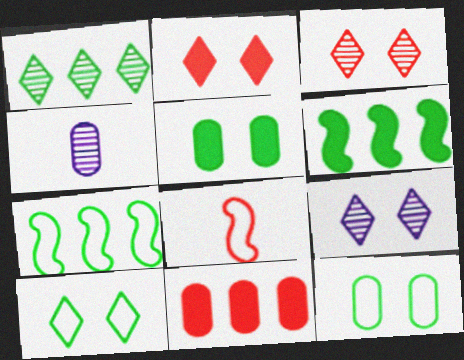[[2, 4, 7], 
[2, 9, 10], 
[3, 8, 11], 
[4, 11, 12]]